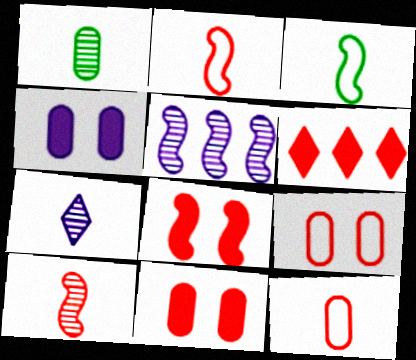[[1, 7, 10], 
[3, 5, 8], 
[6, 9, 10]]